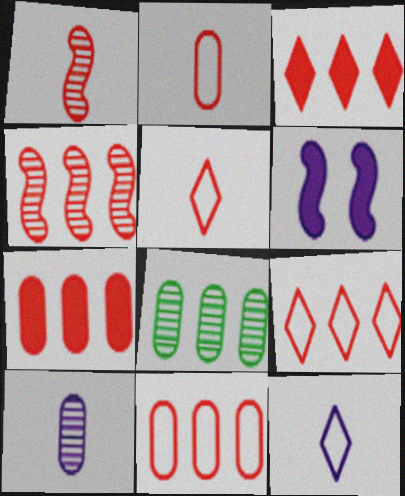[[3, 4, 11], 
[4, 7, 9], 
[5, 6, 8]]